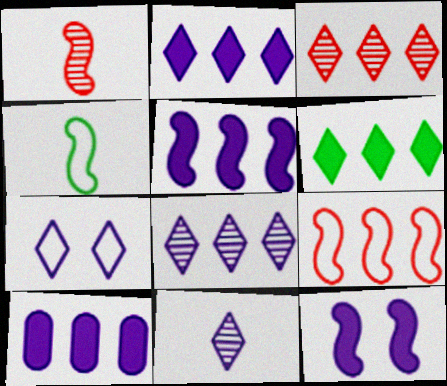[[2, 5, 10], 
[2, 7, 11]]